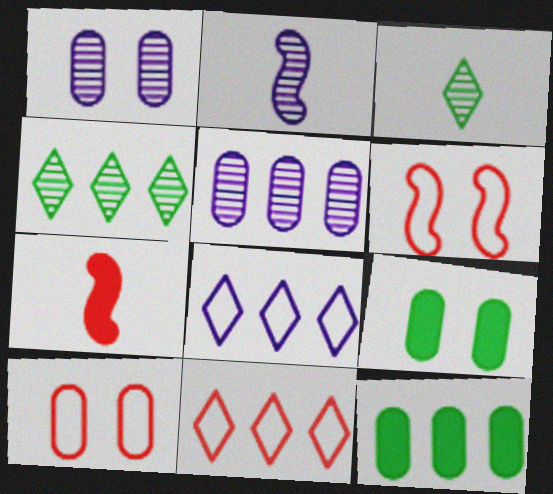[[1, 9, 10], 
[2, 9, 11]]